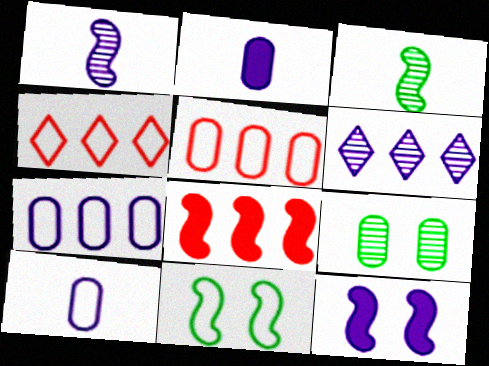[[1, 8, 11], 
[2, 5, 9], 
[4, 10, 11], 
[6, 10, 12]]